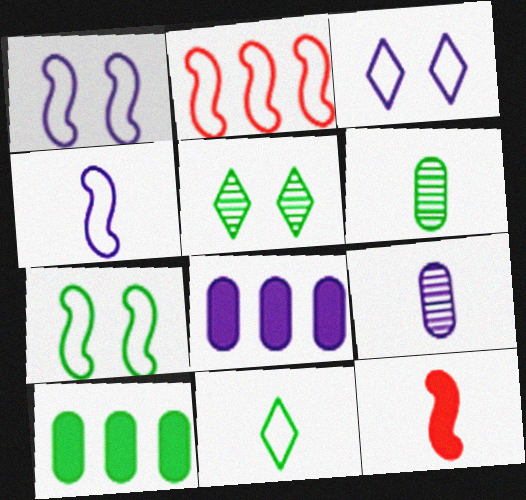[[2, 4, 7], 
[9, 11, 12]]